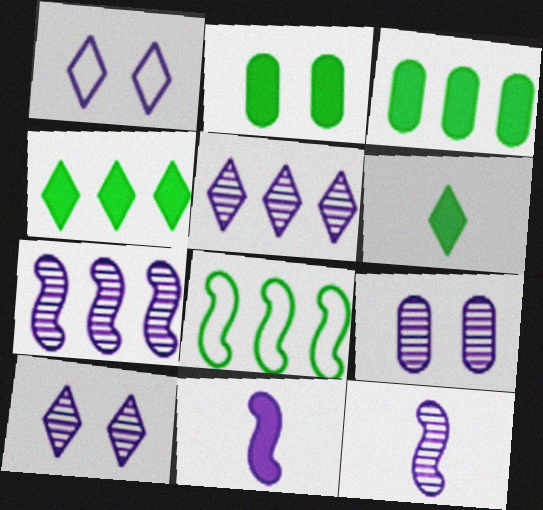[[5, 9, 12]]